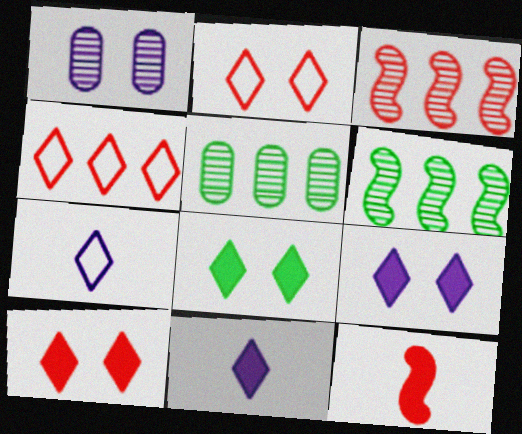[[8, 9, 10]]